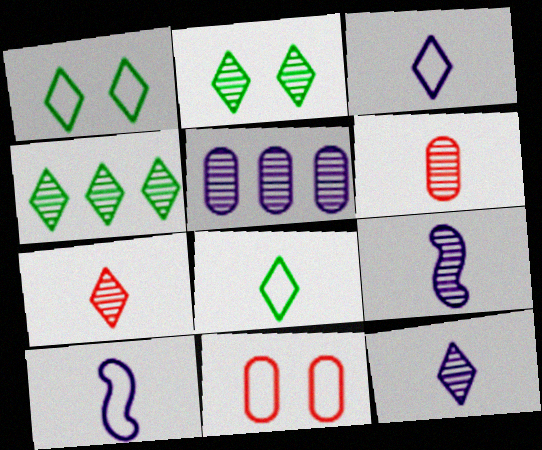[]